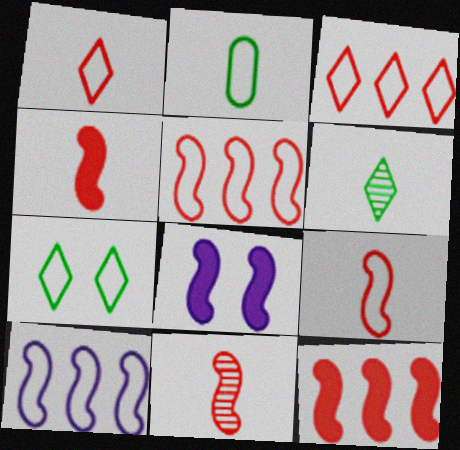[[4, 9, 11]]